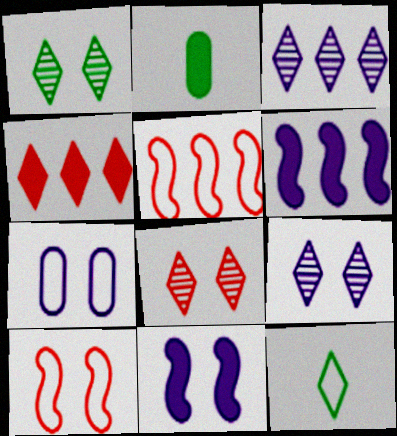[[1, 8, 9], 
[2, 3, 10], 
[2, 4, 11], 
[2, 5, 9], 
[4, 9, 12], 
[5, 7, 12], 
[7, 9, 11]]